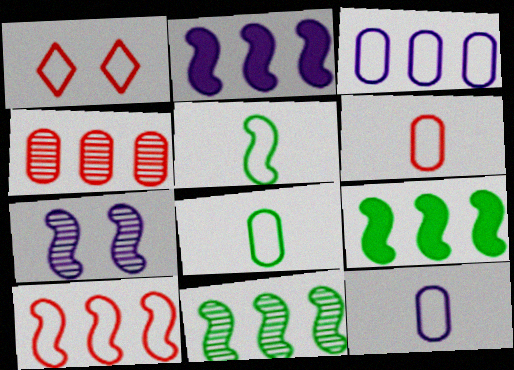[[1, 3, 5], 
[1, 6, 10], 
[2, 10, 11], 
[6, 8, 12]]